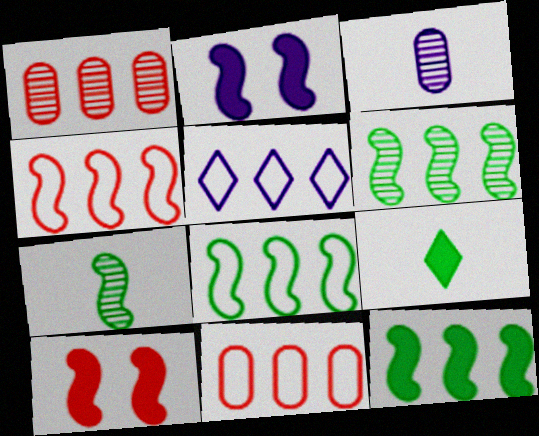[[1, 5, 12], 
[2, 3, 5], 
[2, 4, 7], 
[5, 8, 11], 
[6, 8, 12]]